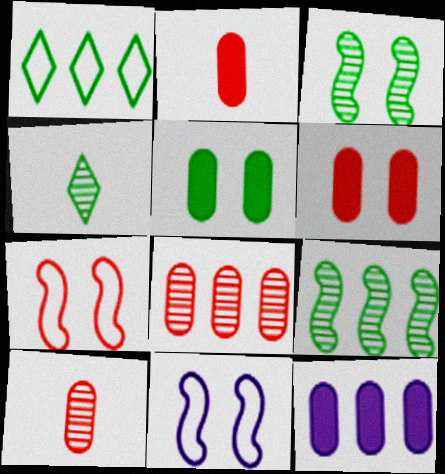[[2, 5, 12], 
[4, 7, 12]]